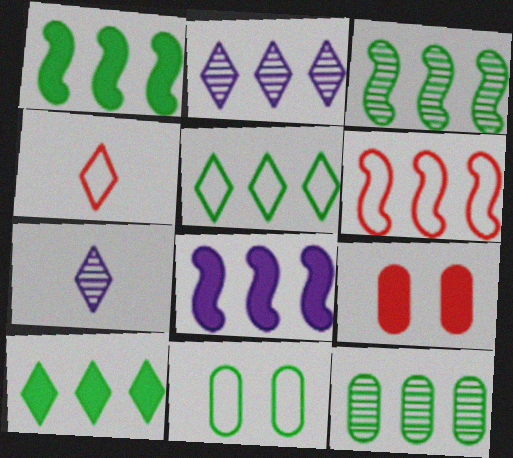[[1, 5, 12], 
[3, 6, 8]]